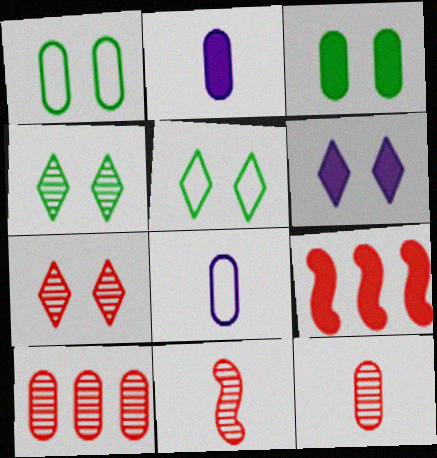[[1, 2, 10], 
[3, 8, 10], 
[4, 8, 9], 
[5, 6, 7], 
[7, 10, 11]]